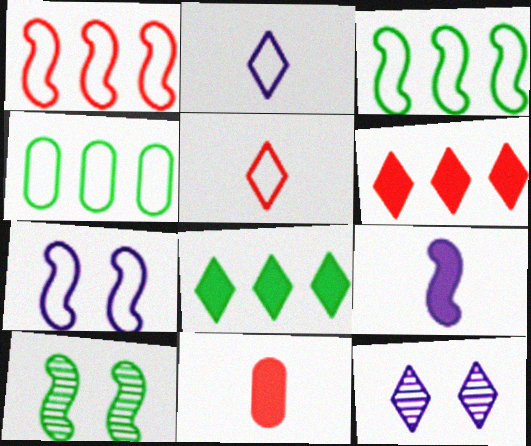[[1, 9, 10], 
[3, 11, 12], 
[4, 5, 7], 
[5, 8, 12]]